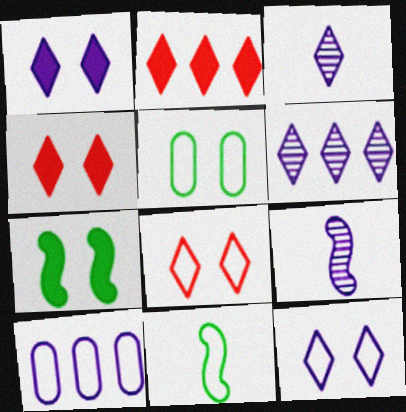[[1, 9, 10], 
[2, 5, 9], 
[8, 10, 11]]